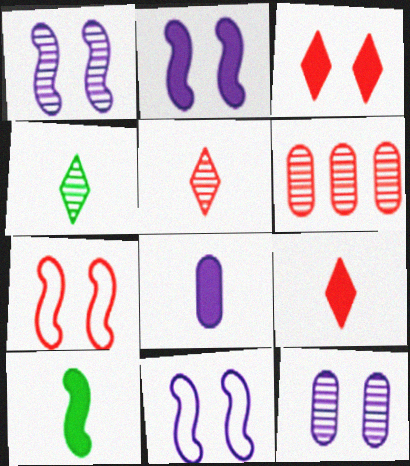[[1, 2, 11], 
[1, 4, 6], 
[6, 7, 9], 
[8, 9, 10]]